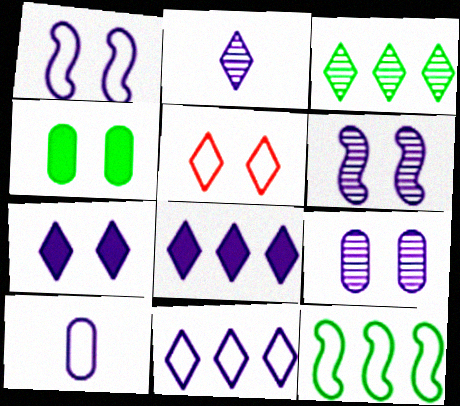[[1, 7, 9], 
[1, 10, 11], 
[2, 7, 11], 
[4, 5, 6], 
[5, 10, 12], 
[6, 8, 10]]